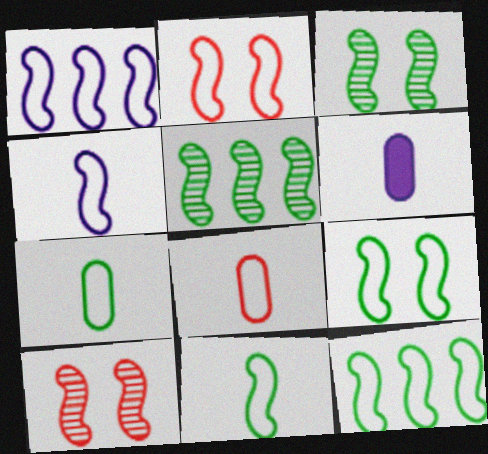[[1, 2, 11], 
[2, 4, 12], 
[9, 11, 12]]